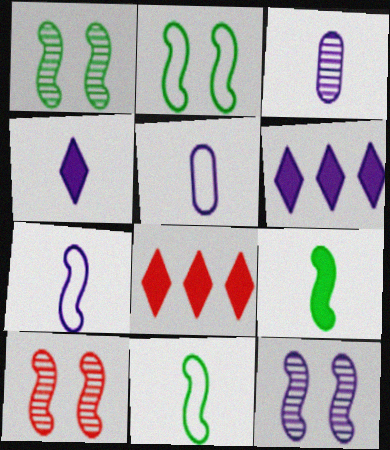[[1, 5, 8], 
[1, 10, 12], 
[2, 3, 8], 
[3, 4, 7], 
[5, 6, 12]]